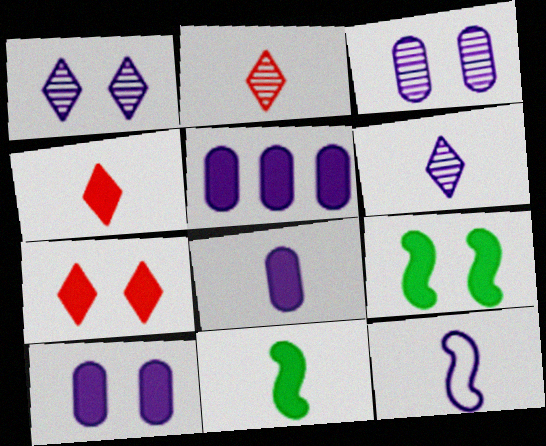[[1, 5, 12], 
[4, 5, 9], 
[4, 8, 11], 
[5, 7, 11], 
[5, 8, 10], 
[6, 8, 12], 
[7, 9, 10]]